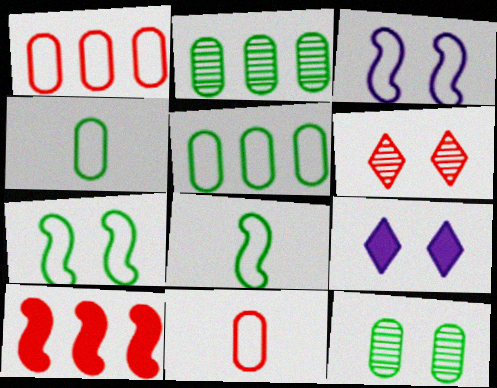[[6, 10, 11]]